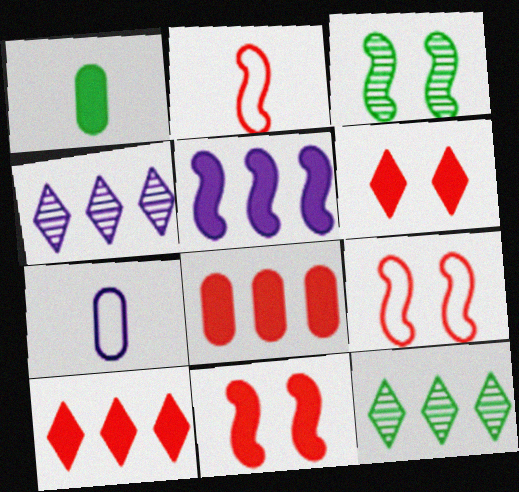[[1, 4, 9], 
[1, 5, 6], 
[2, 3, 5], 
[3, 7, 10], 
[7, 11, 12]]